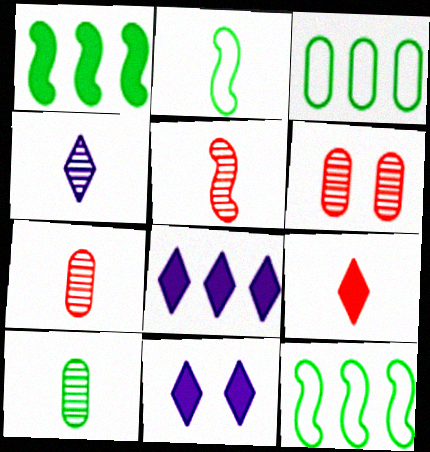[[2, 6, 8], 
[3, 5, 11], 
[4, 5, 10], 
[7, 11, 12]]